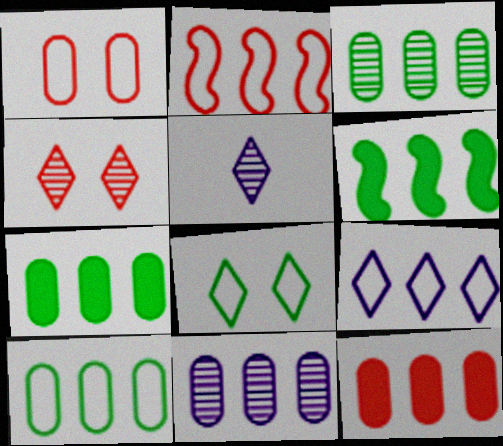[[1, 5, 6], 
[2, 9, 10], 
[3, 7, 10], 
[10, 11, 12]]